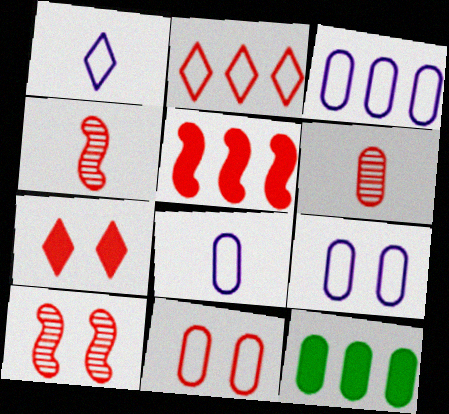[[1, 10, 12], 
[3, 8, 9], 
[6, 9, 12], 
[7, 10, 11]]